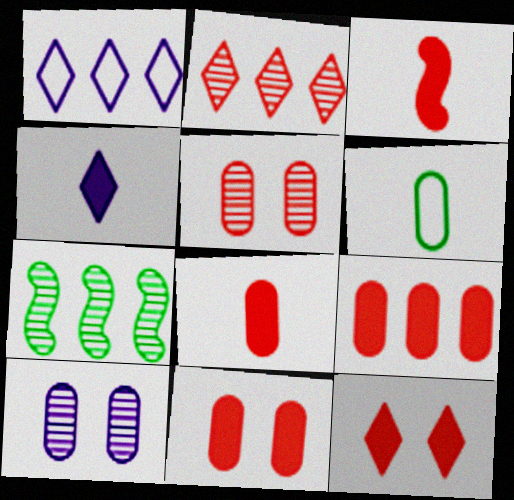[[1, 7, 9], 
[3, 9, 12], 
[6, 9, 10], 
[8, 9, 11]]